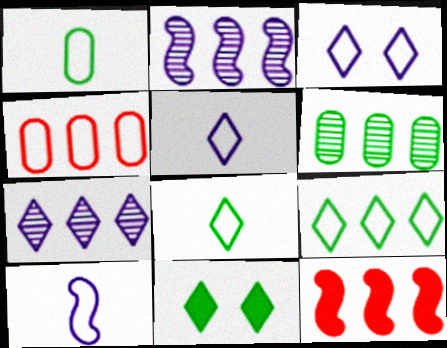[]